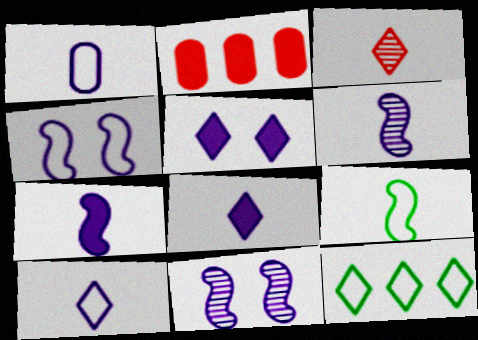[[1, 6, 8], 
[3, 5, 12]]